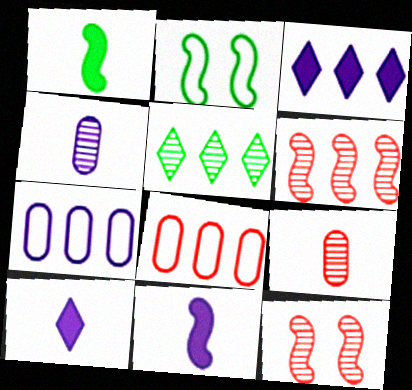[[2, 3, 9], 
[2, 6, 11], 
[4, 5, 12]]